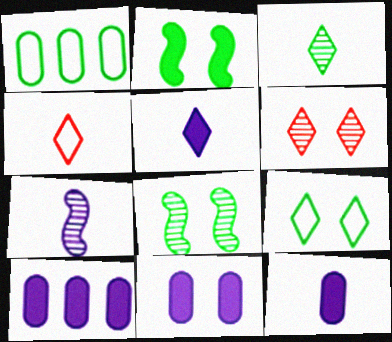[[1, 2, 3], 
[3, 4, 5], 
[4, 8, 10], 
[10, 11, 12]]